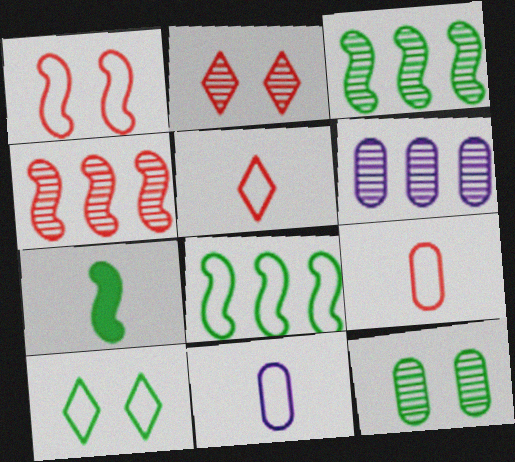[]